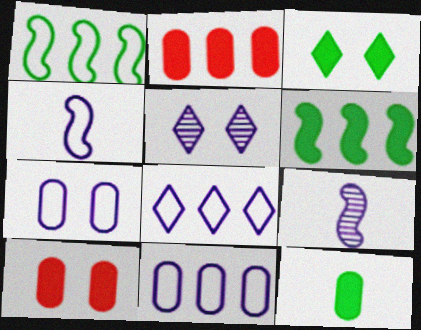[[3, 6, 12], 
[4, 7, 8]]